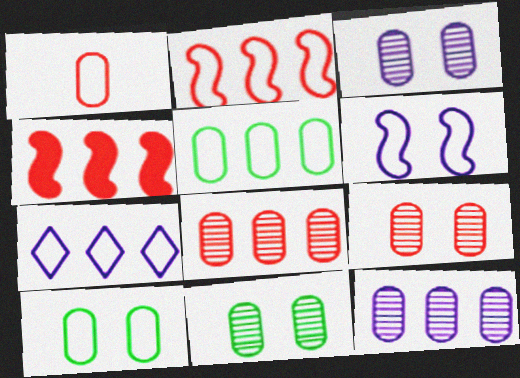[[2, 5, 7], 
[3, 9, 11]]